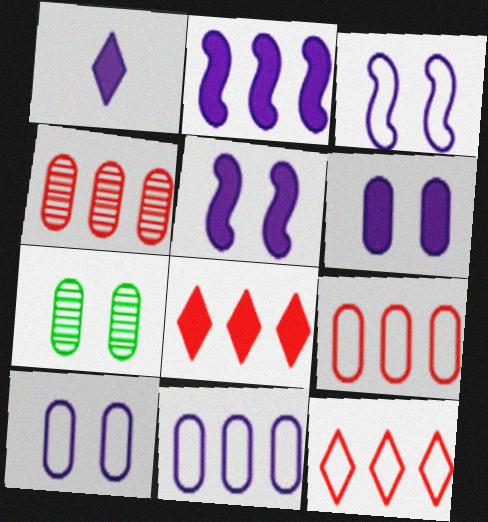[[1, 2, 6]]